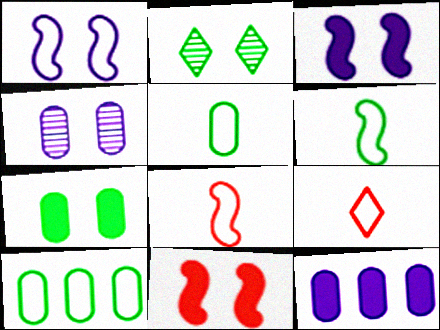[[1, 9, 10], 
[2, 8, 12]]